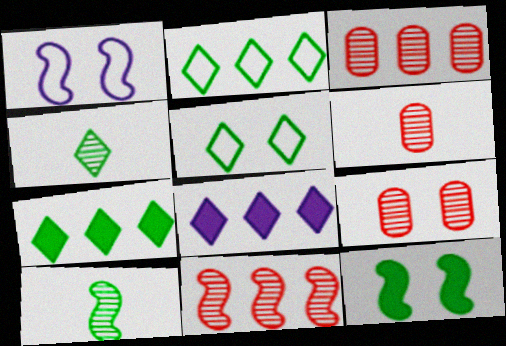[[1, 6, 7], 
[3, 6, 9], 
[4, 5, 7]]